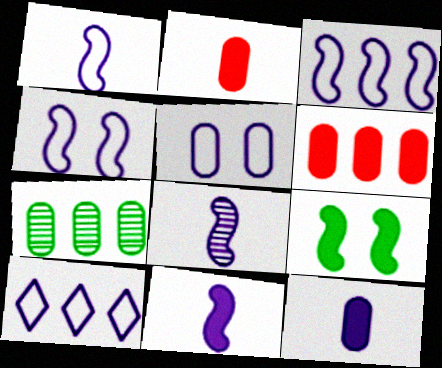[[1, 3, 4], 
[1, 5, 10], 
[1, 8, 11], 
[2, 5, 7]]